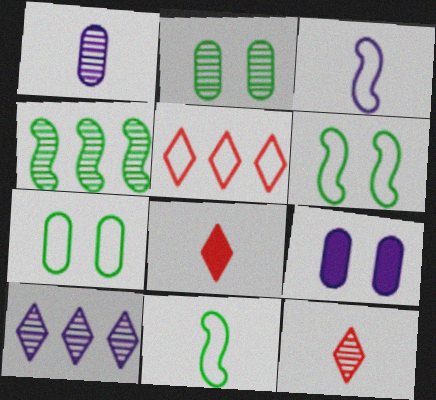[[1, 8, 11], 
[3, 5, 7], 
[3, 9, 10]]